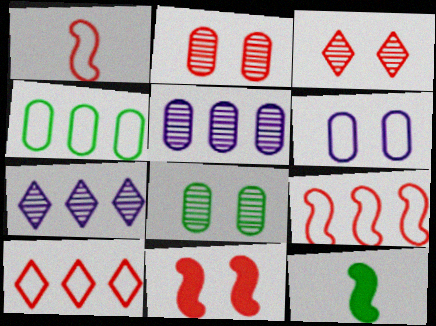[]